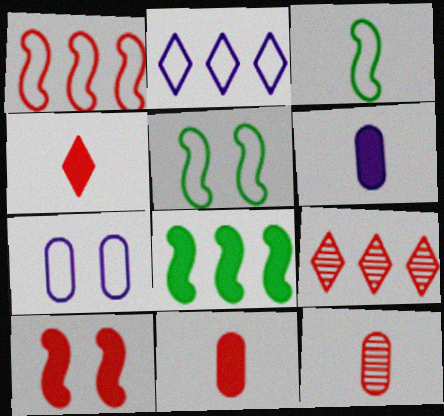[[5, 6, 9]]